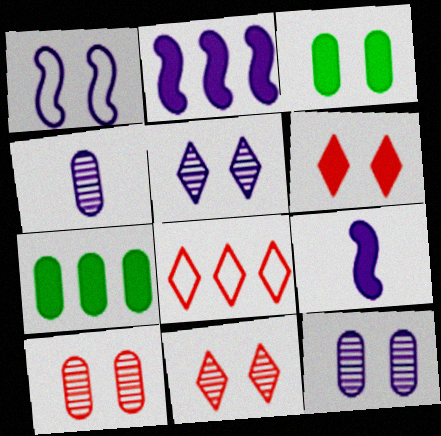[[1, 3, 11], 
[6, 7, 9]]